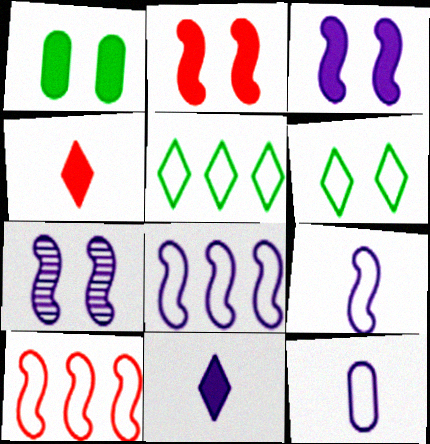[[6, 10, 12]]